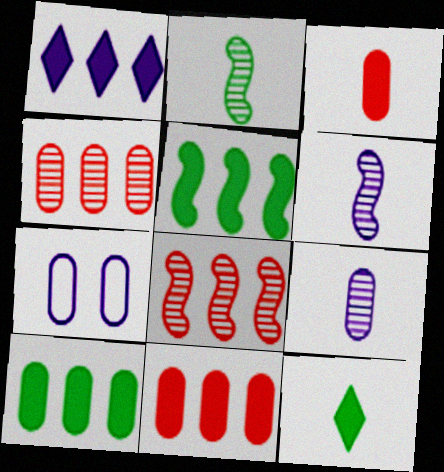[[1, 5, 11], 
[1, 6, 7], 
[7, 8, 12]]